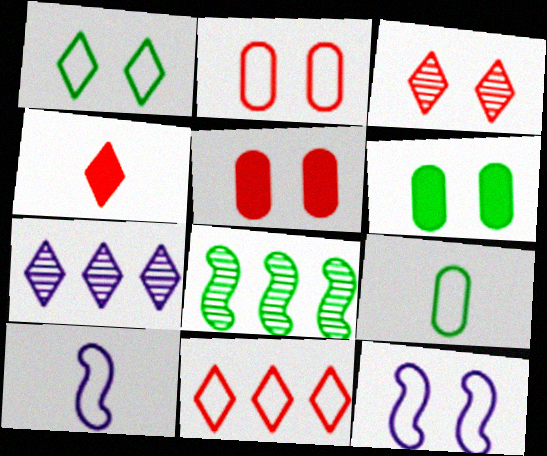[[1, 2, 12], 
[1, 4, 7], 
[3, 4, 11], 
[3, 6, 12], 
[9, 11, 12]]